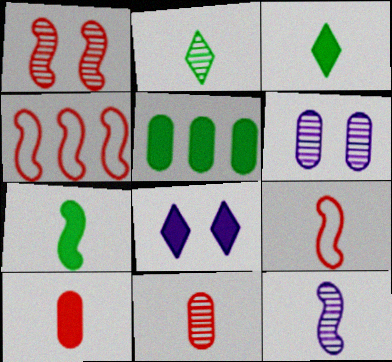[[2, 11, 12], 
[3, 4, 6], 
[7, 9, 12]]